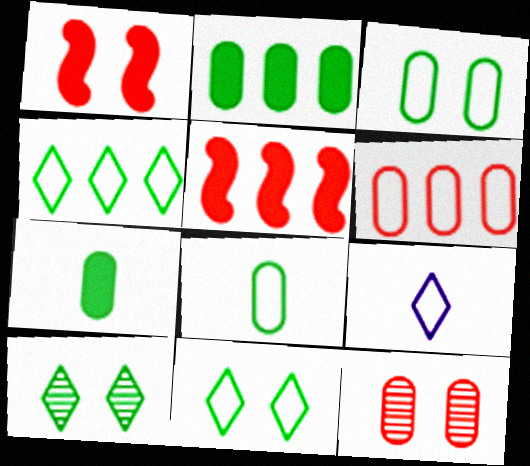[]